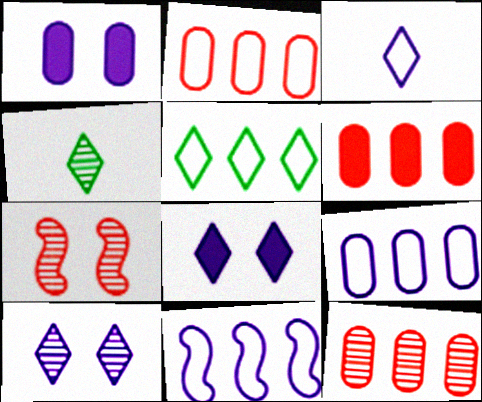[[2, 5, 11], 
[2, 6, 12]]